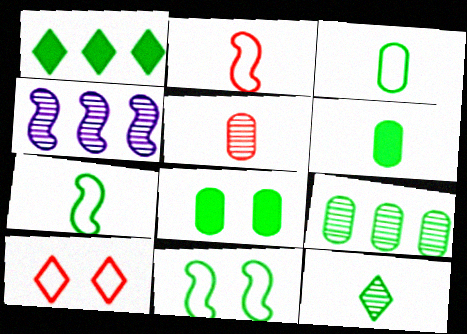[[3, 8, 9], 
[4, 6, 10], 
[6, 7, 12]]